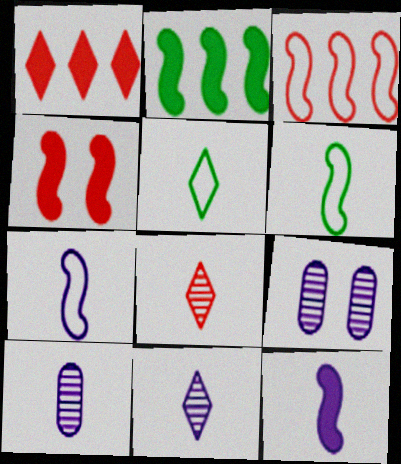[[1, 6, 9], 
[2, 4, 12]]